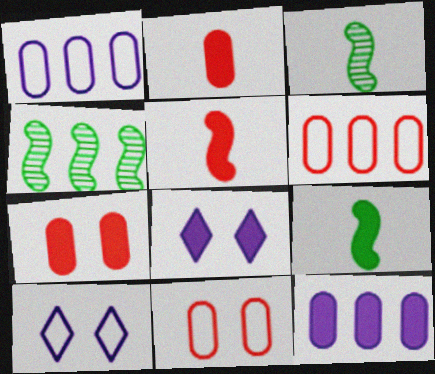[[2, 4, 10], 
[3, 6, 8]]